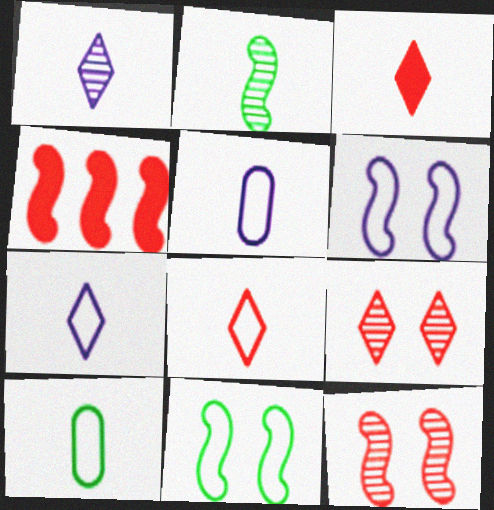[[2, 3, 5], 
[2, 4, 6]]